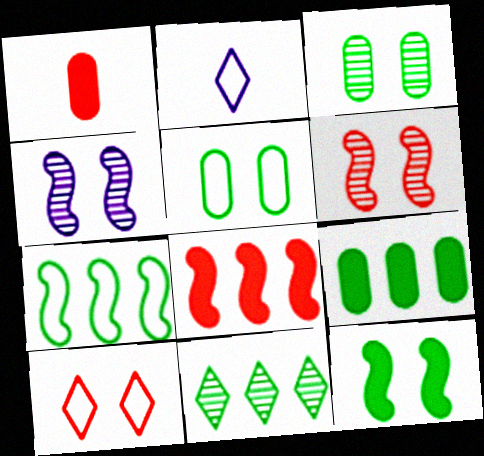[[2, 3, 8], 
[2, 6, 9], 
[7, 9, 11]]